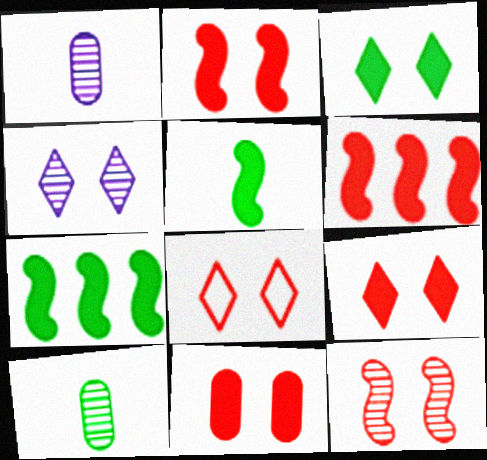[[1, 7, 8], 
[2, 9, 11], 
[3, 4, 8], 
[8, 11, 12]]